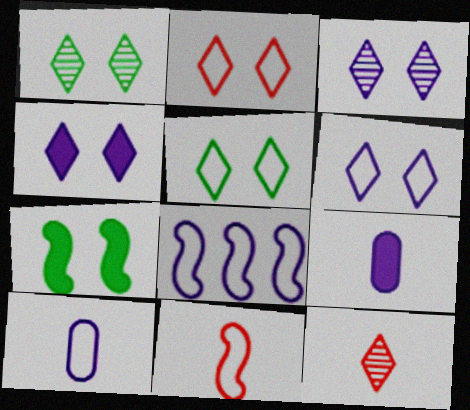[[1, 2, 4], 
[2, 5, 6], 
[3, 4, 6], 
[3, 8, 9], 
[6, 8, 10]]